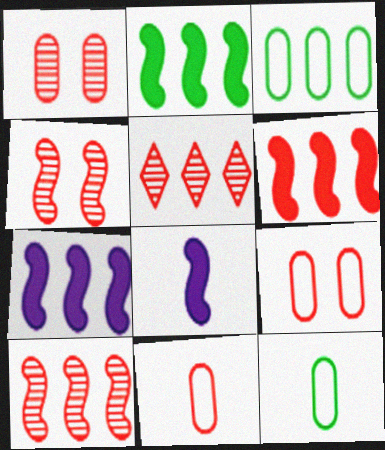[[2, 6, 7], 
[3, 5, 7]]